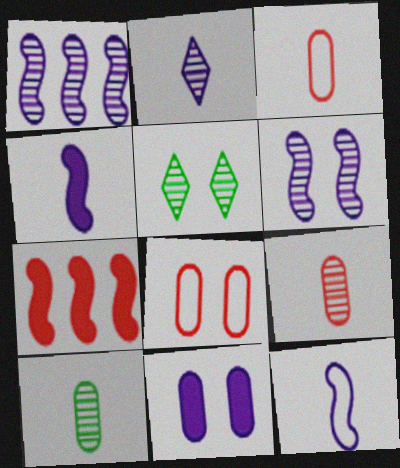[[1, 5, 9]]